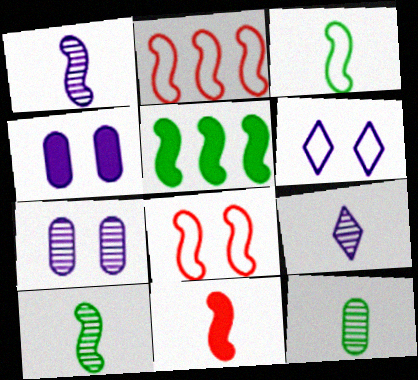[[1, 3, 11], 
[1, 5, 8]]